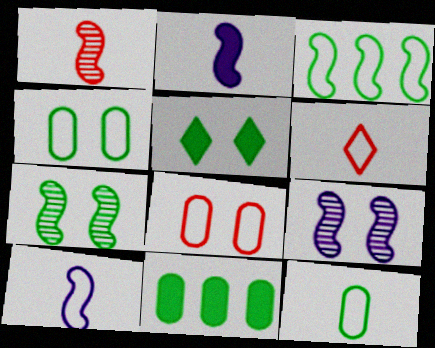[[4, 5, 7], 
[5, 8, 9], 
[6, 9, 11], 
[6, 10, 12]]